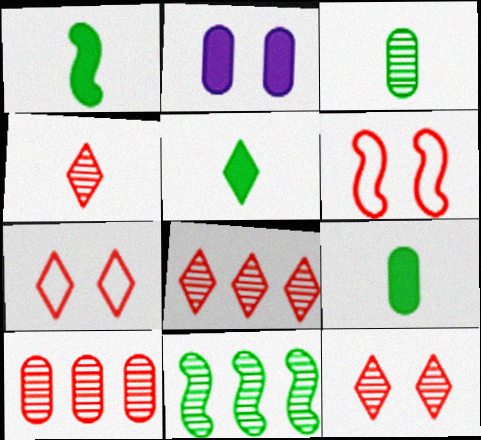[[1, 5, 9], 
[4, 8, 12]]